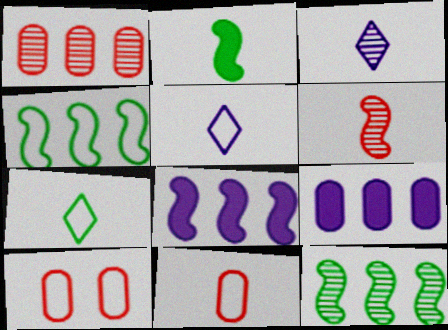[[2, 3, 11], 
[4, 5, 10]]